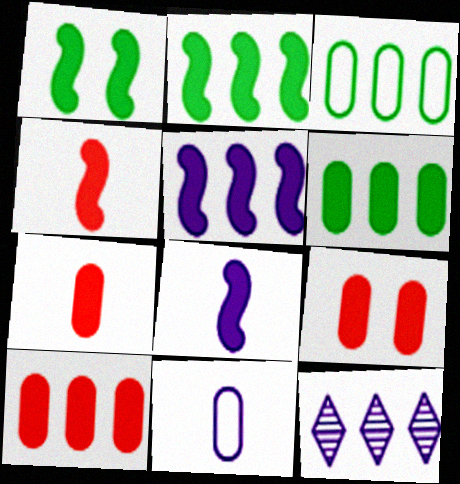[[1, 4, 5], 
[7, 9, 10]]